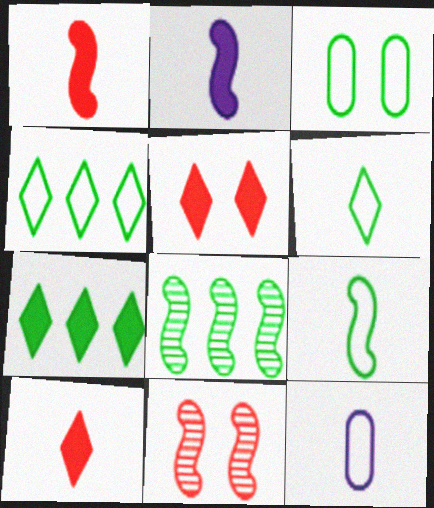[[3, 4, 9], 
[5, 8, 12], 
[7, 11, 12]]